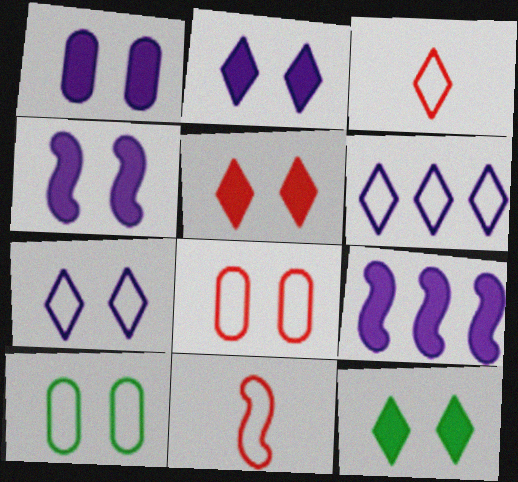[[1, 2, 4], 
[2, 5, 12], 
[6, 10, 11]]